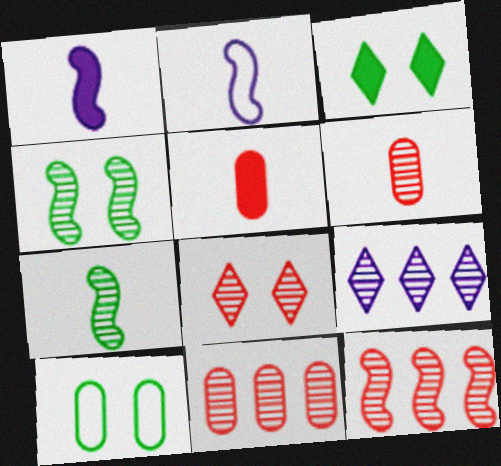[[2, 3, 11], 
[3, 4, 10], 
[4, 6, 9], 
[6, 8, 12]]